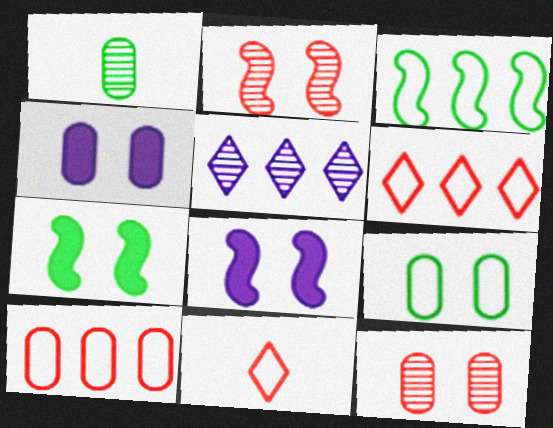[[1, 2, 5], 
[1, 4, 10], 
[1, 6, 8], 
[4, 9, 12]]